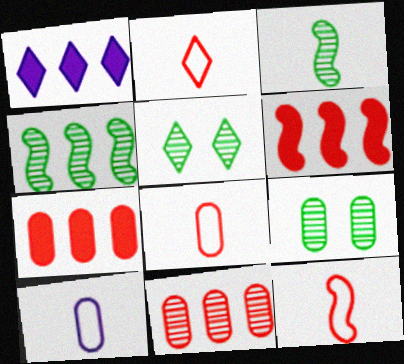[[1, 2, 5], 
[1, 9, 12], 
[2, 8, 12], 
[5, 6, 10], 
[7, 9, 10]]